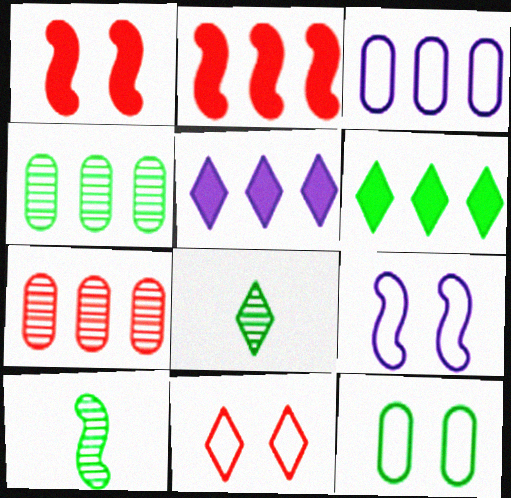[[1, 3, 8], 
[2, 9, 10], 
[5, 8, 11], 
[6, 10, 12], 
[9, 11, 12]]